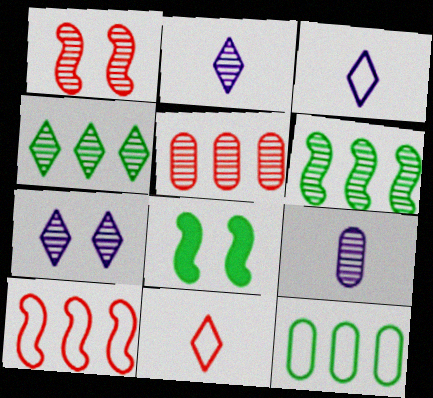[[1, 4, 9], 
[3, 5, 8]]